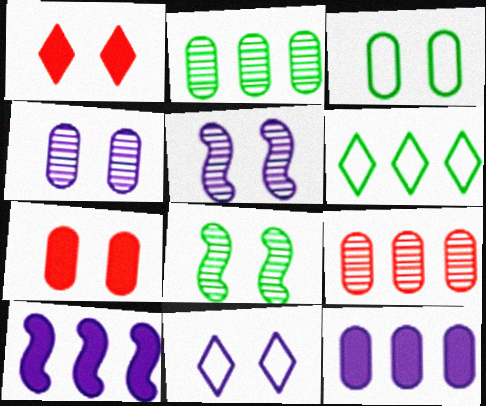[[1, 3, 5], 
[3, 4, 7], 
[6, 9, 10], 
[7, 8, 11]]